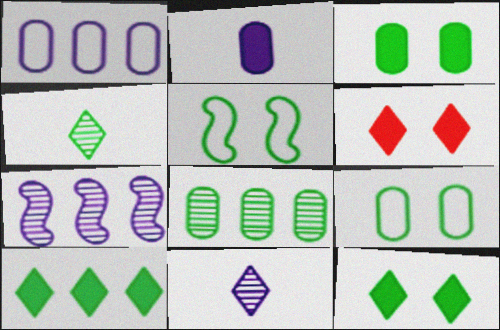[]